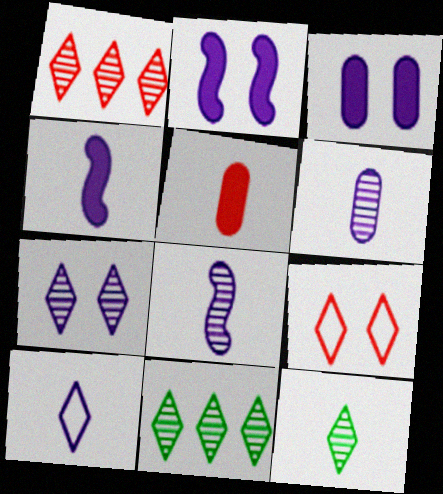[[1, 7, 12], 
[4, 6, 10]]